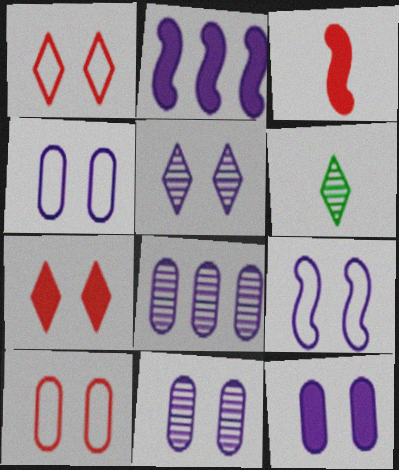[[2, 6, 10], 
[4, 11, 12], 
[5, 9, 12]]